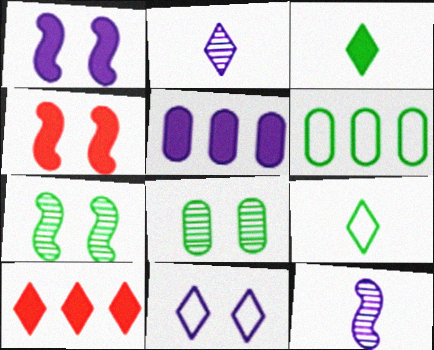[[2, 4, 6], 
[3, 4, 5], 
[3, 6, 7], 
[4, 8, 11], 
[5, 11, 12]]